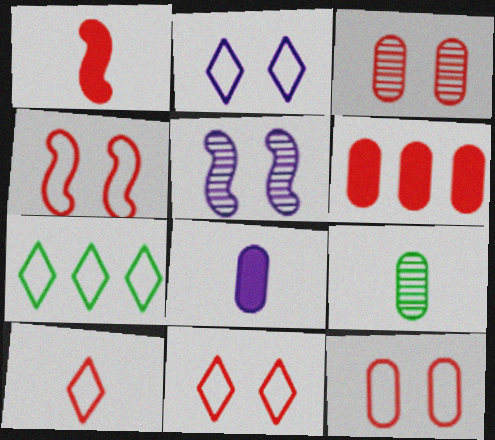[[2, 7, 10], 
[4, 11, 12]]